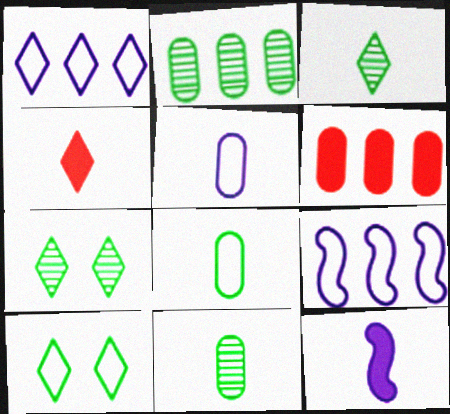[[1, 4, 7]]